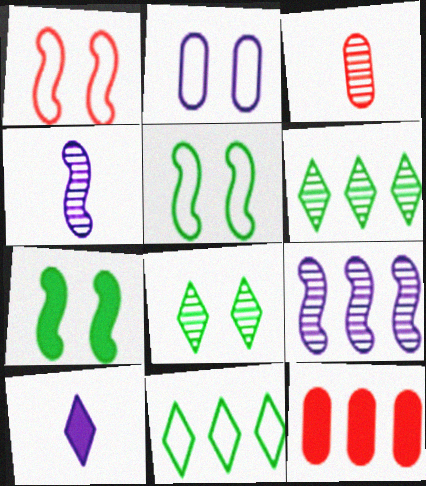[[2, 9, 10], 
[3, 8, 9], 
[7, 10, 12], 
[9, 11, 12]]